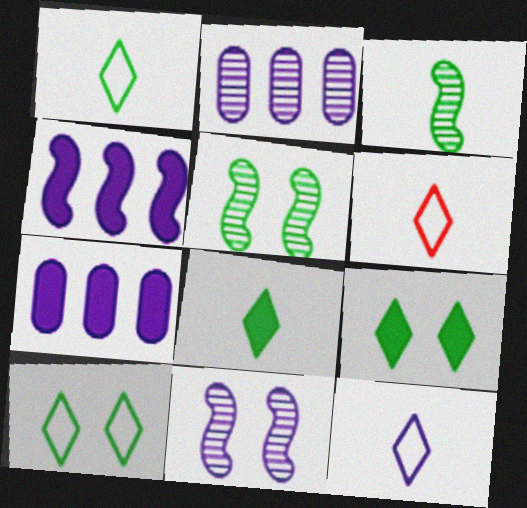[[1, 6, 12], 
[5, 6, 7], 
[7, 11, 12]]